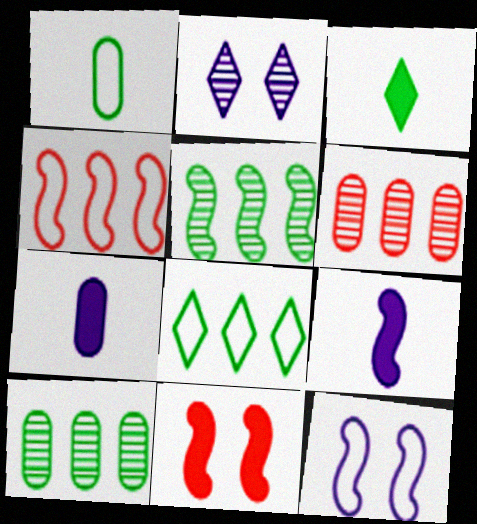[[3, 6, 12]]